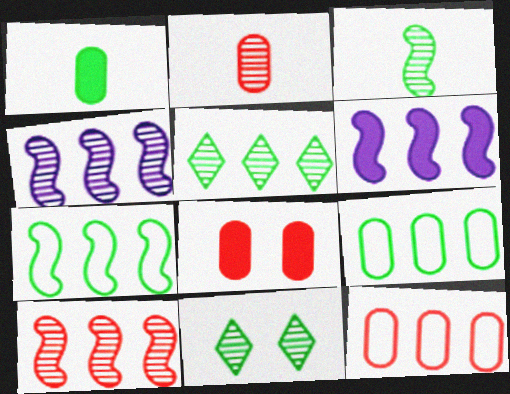[[1, 7, 11], 
[2, 4, 11], 
[2, 8, 12], 
[5, 6, 12], 
[6, 7, 10]]